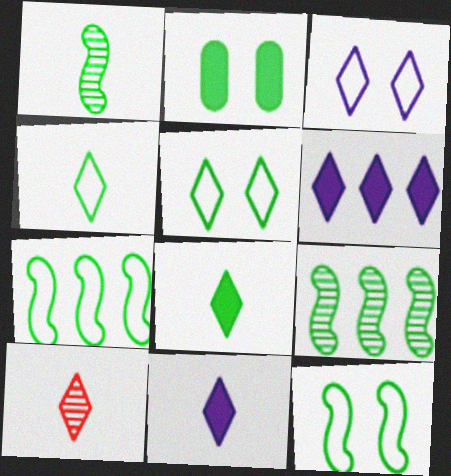[[2, 4, 9], 
[4, 10, 11], 
[5, 6, 10]]